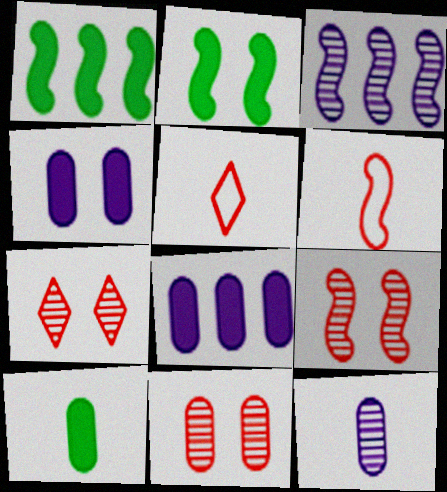[[2, 3, 6], 
[7, 9, 11]]